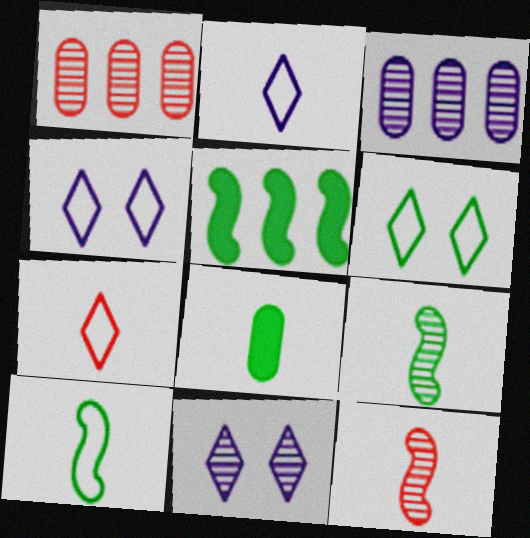[[1, 9, 11], 
[2, 8, 12]]